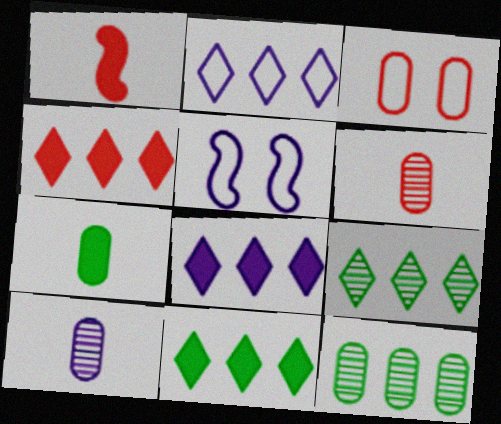[[2, 4, 9], 
[4, 8, 11], 
[5, 6, 11], 
[5, 8, 10]]